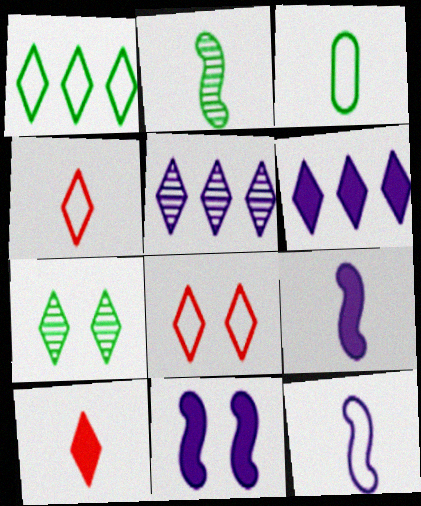[[3, 4, 12], 
[4, 6, 7]]